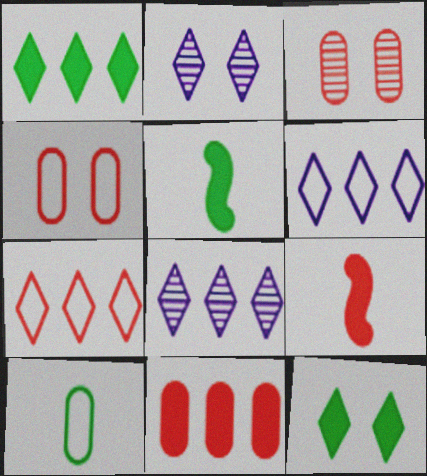[[1, 7, 8], 
[3, 5, 6], 
[3, 7, 9], 
[4, 5, 8]]